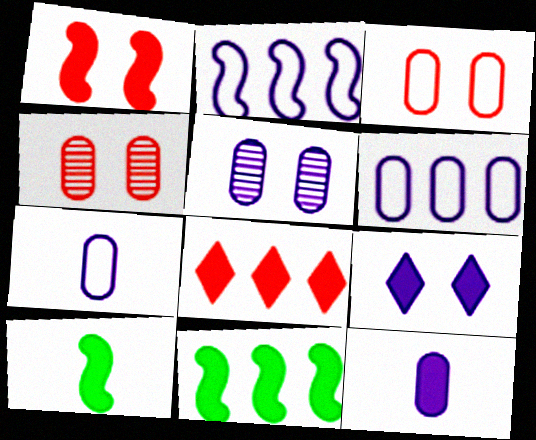[[5, 6, 12]]